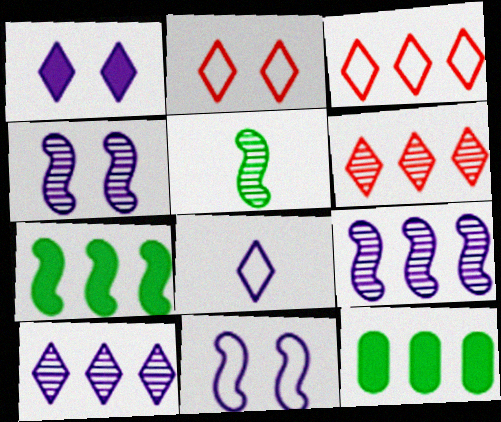[[1, 8, 10], 
[3, 9, 12]]